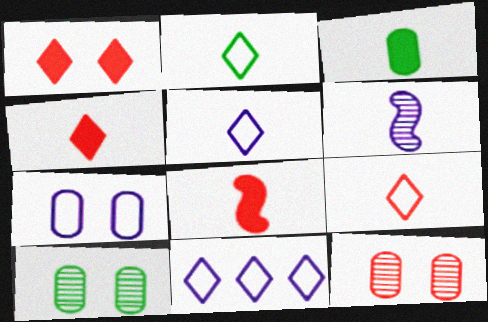[[2, 5, 9], 
[3, 6, 9], 
[8, 10, 11]]